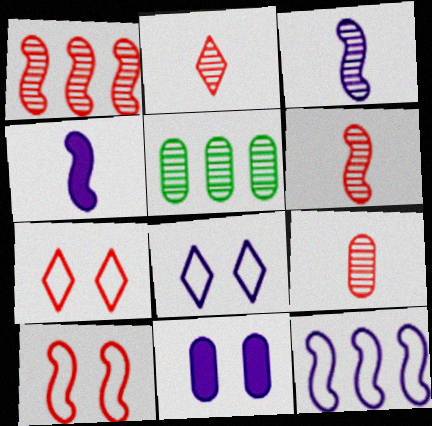[[2, 6, 9], 
[4, 5, 7]]